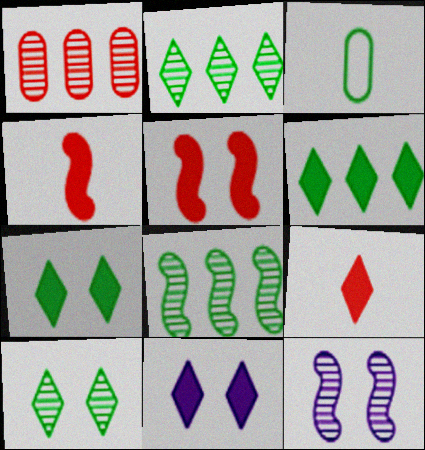[[3, 7, 8], 
[6, 9, 11]]